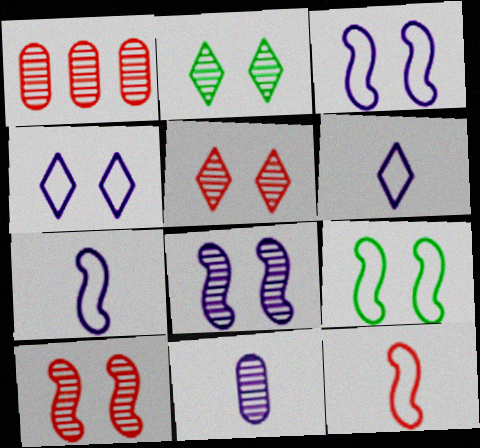[]